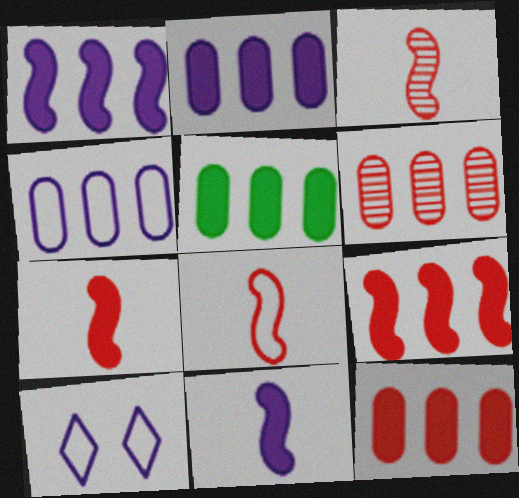[[2, 5, 12], 
[3, 5, 10], 
[3, 7, 8], 
[4, 5, 6]]